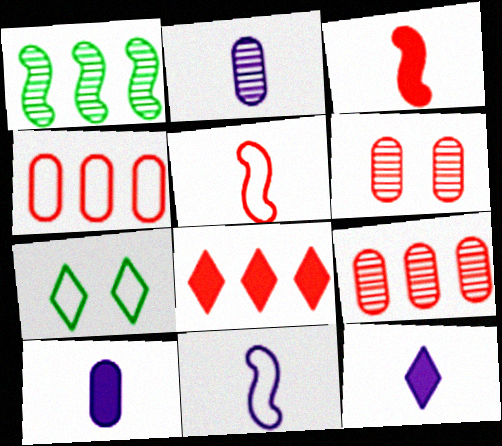[[2, 11, 12], 
[4, 7, 11], 
[5, 6, 8]]